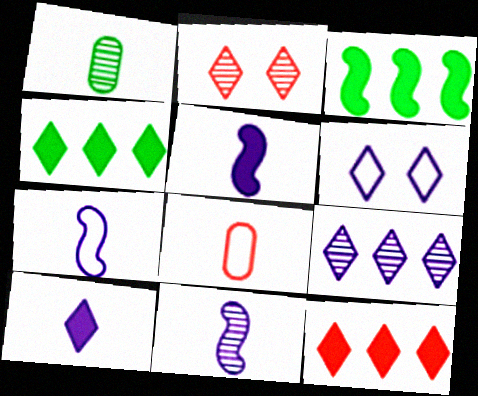[[5, 7, 11], 
[6, 9, 10]]